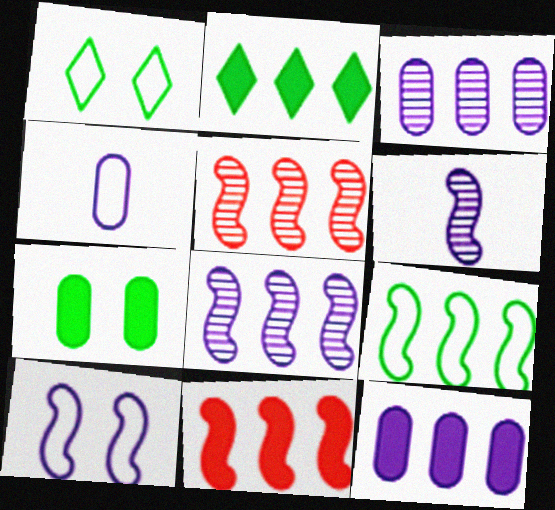[[2, 11, 12], 
[8, 9, 11]]